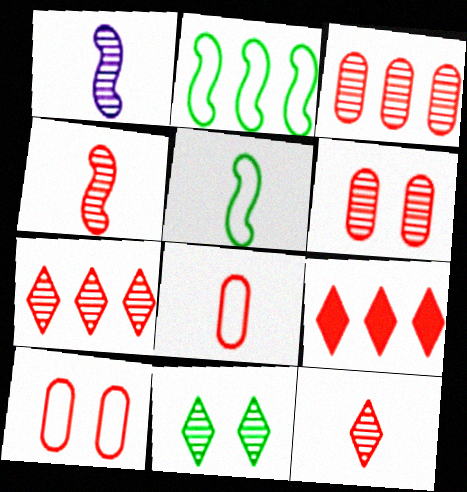[[1, 3, 11], 
[4, 6, 7], 
[4, 9, 10]]